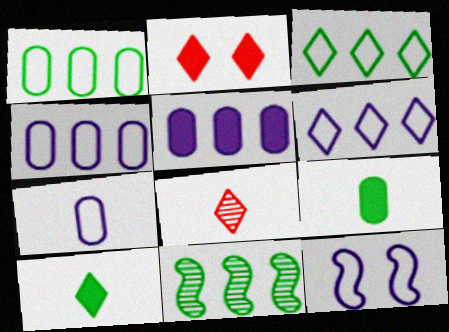[[2, 7, 11], 
[6, 7, 12]]